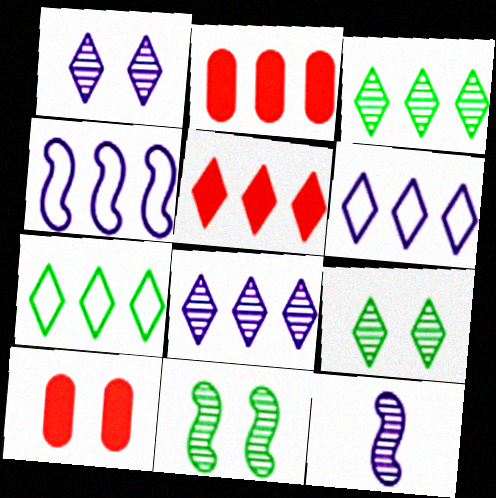[[2, 3, 4], 
[3, 5, 6], 
[5, 7, 8], 
[7, 10, 12]]